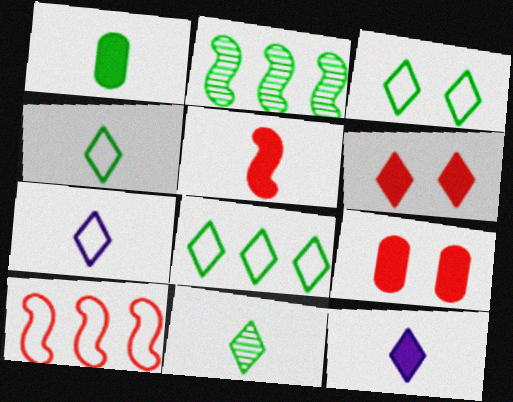[[1, 2, 3], 
[1, 5, 12], 
[2, 7, 9], 
[3, 4, 8]]